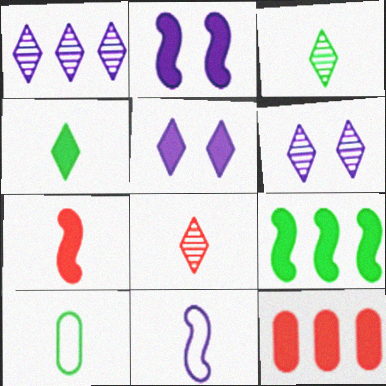[[2, 4, 12], 
[2, 7, 9]]